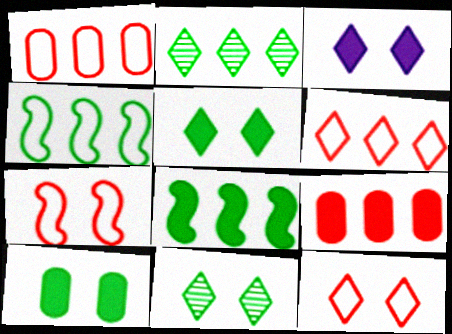[[3, 11, 12]]